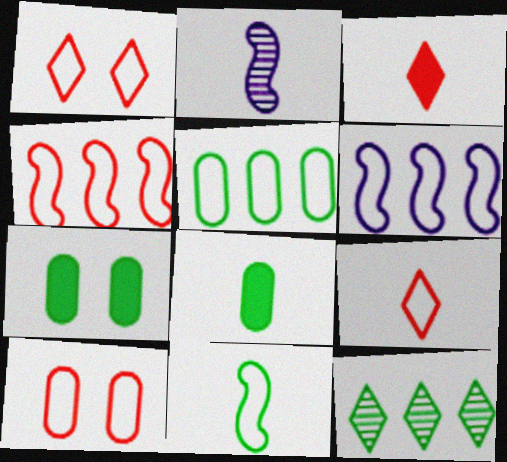[[2, 8, 9], 
[4, 9, 10], 
[7, 11, 12]]